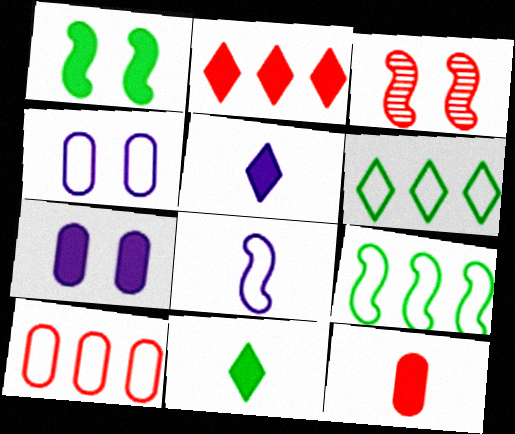[]